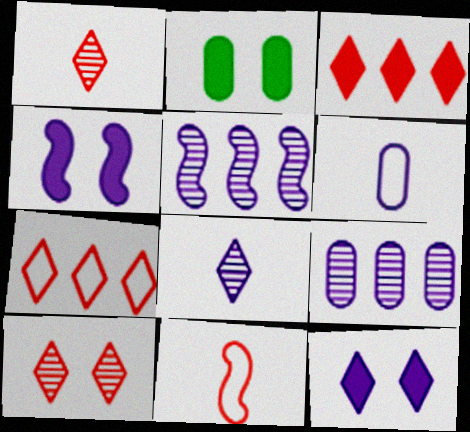[[5, 6, 12]]